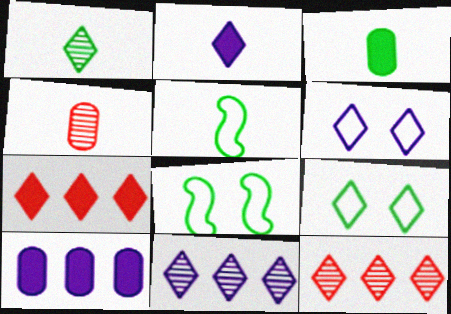[[1, 3, 5], 
[1, 6, 7], 
[2, 4, 5], 
[2, 6, 11], 
[2, 9, 12]]